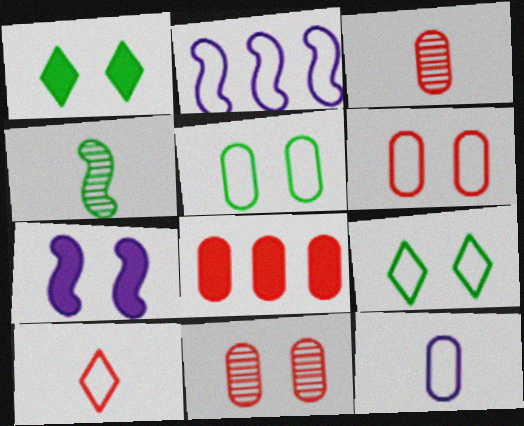[[1, 2, 3], 
[2, 5, 10], 
[3, 6, 8], 
[7, 9, 11]]